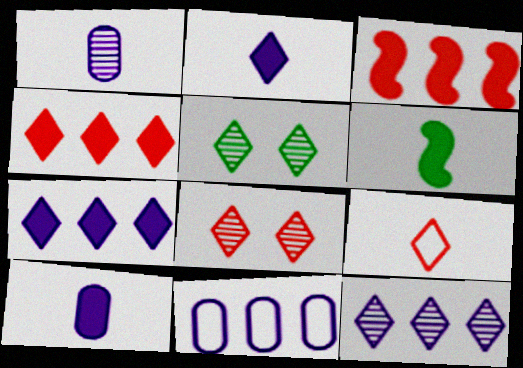[[1, 6, 9], 
[4, 8, 9], 
[5, 7, 9], 
[6, 8, 11]]